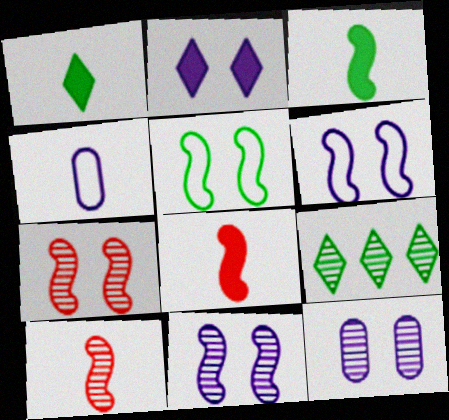[[1, 4, 10], 
[2, 6, 12], 
[9, 10, 12]]